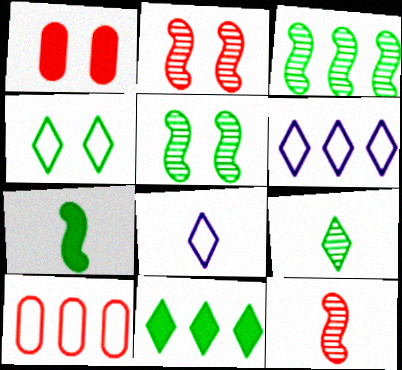[[1, 3, 8], 
[4, 9, 11]]